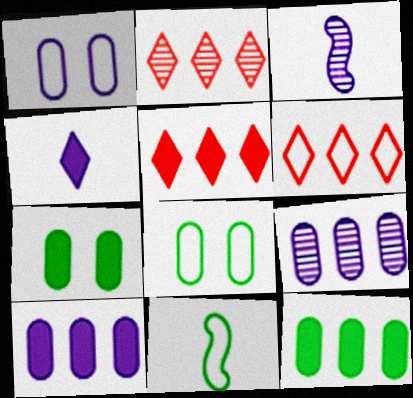[[1, 6, 11], 
[2, 5, 6], 
[3, 5, 8], 
[3, 6, 7]]